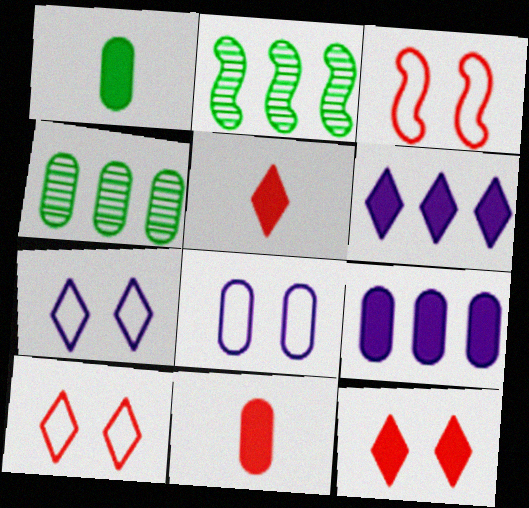[[2, 5, 8], 
[2, 7, 11], 
[4, 8, 11]]